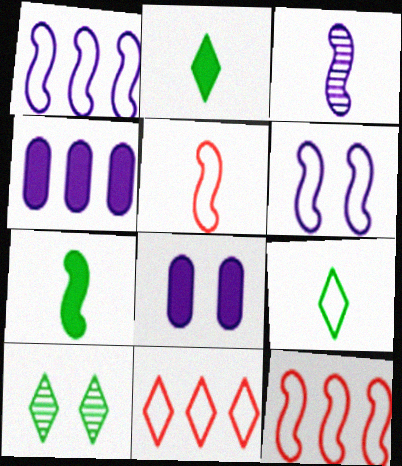[[3, 5, 7], 
[4, 5, 10]]